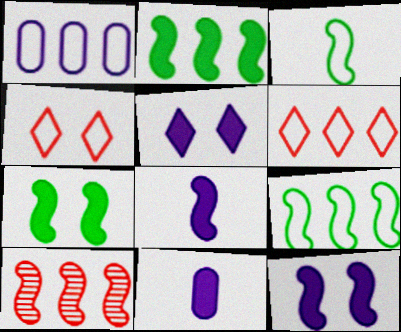[[1, 3, 4], 
[1, 6, 9], 
[3, 10, 12]]